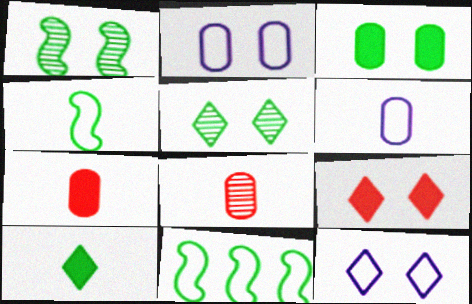[[1, 2, 9], 
[5, 9, 12]]